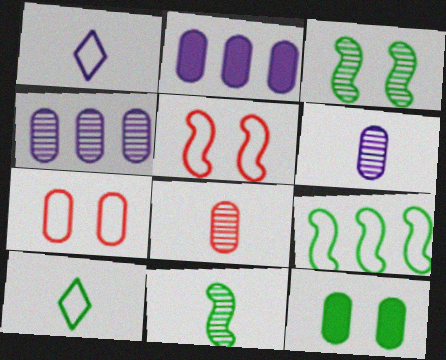[[1, 7, 9]]